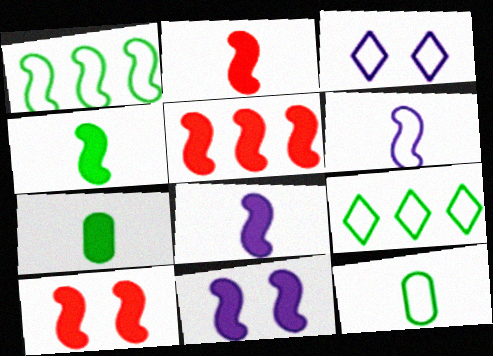[[2, 4, 8], 
[2, 5, 10], 
[4, 5, 11]]